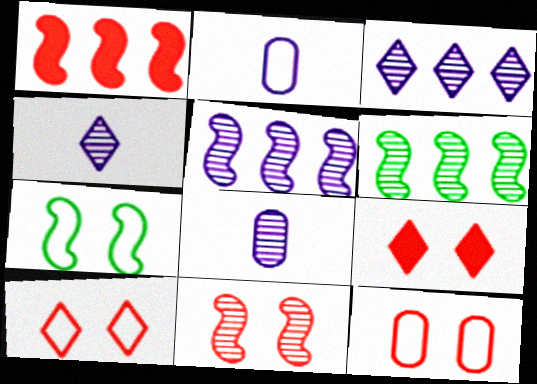[[2, 6, 9], 
[9, 11, 12]]